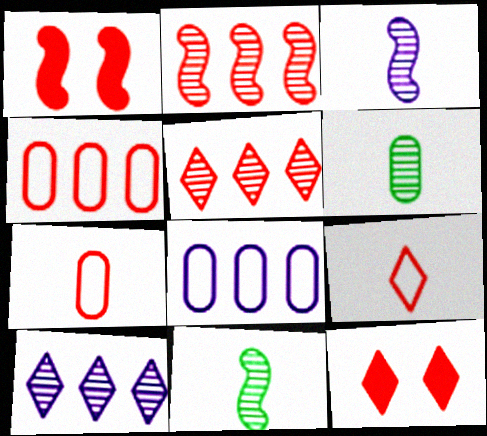[[1, 5, 7], 
[2, 7, 12], 
[5, 9, 12], 
[8, 11, 12]]